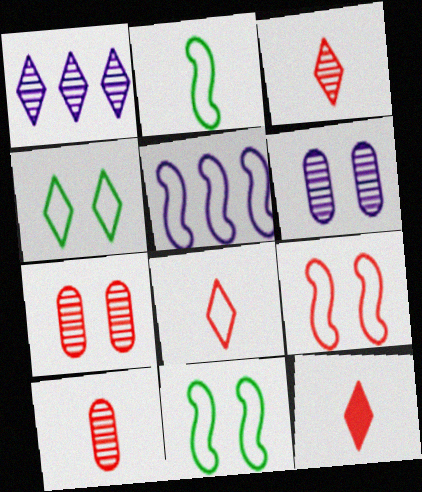[[1, 4, 12], 
[2, 5, 9], 
[3, 8, 12]]